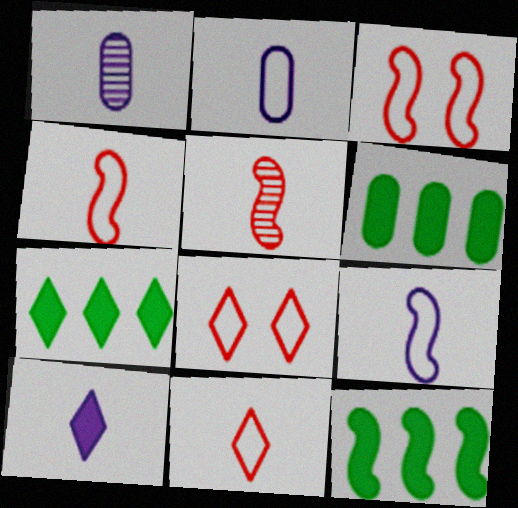[[1, 3, 7], 
[1, 8, 12], 
[1, 9, 10], 
[6, 7, 12]]